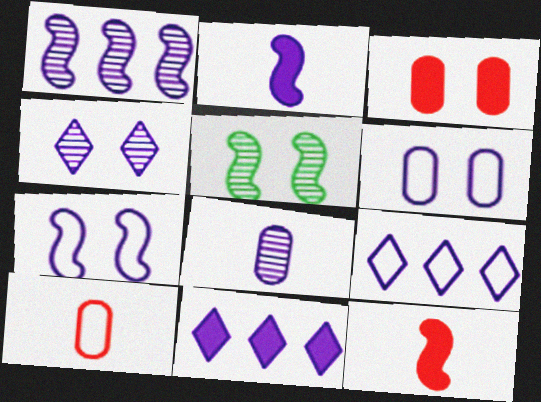[[1, 2, 7], 
[1, 4, 8], 
[5, 10, 11], 
[7, 8, 11]]